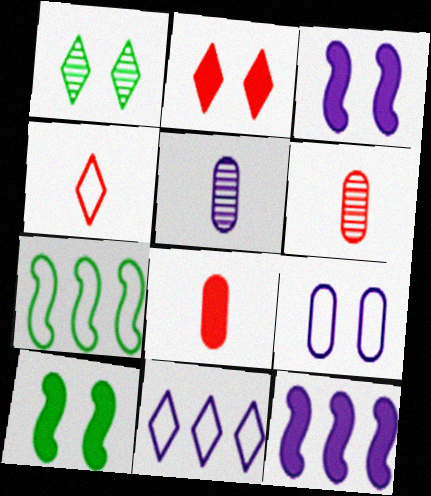[[2, 5, 7], 
[3, 5, 11], 
[4, 7, 9], 
[6, 10, 11]]